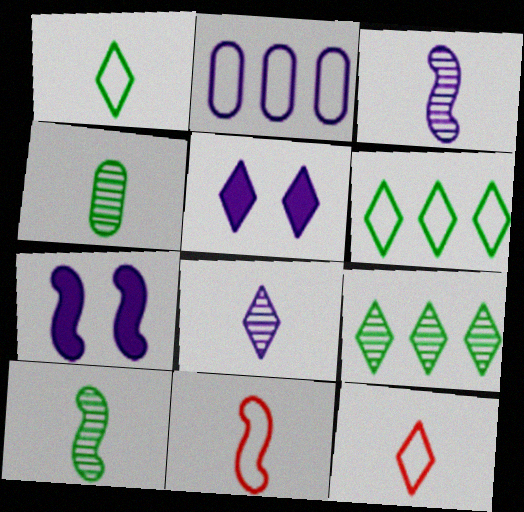[[2, 3, 5], 
[2, 7, 8], 
[5, 9, 12]]